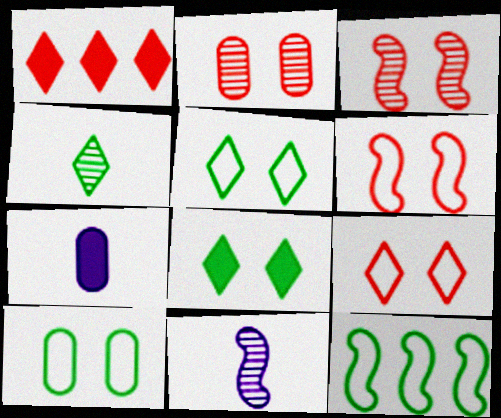[[1, 10, 11]]